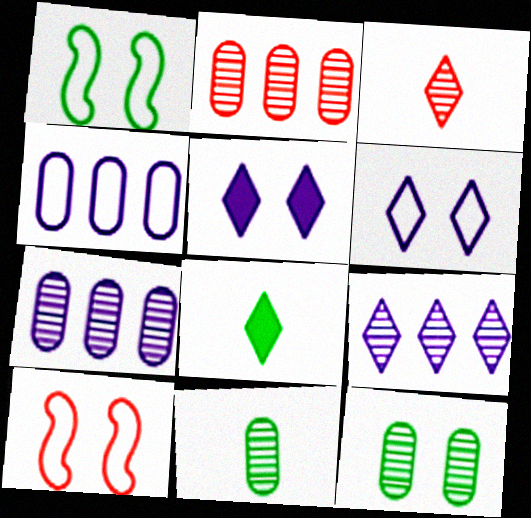[[5, 10, 12], 
[7, 8, 10]]